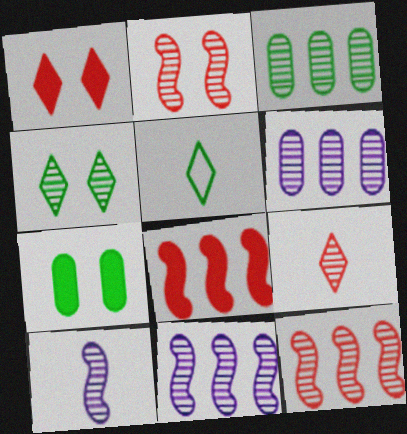[]